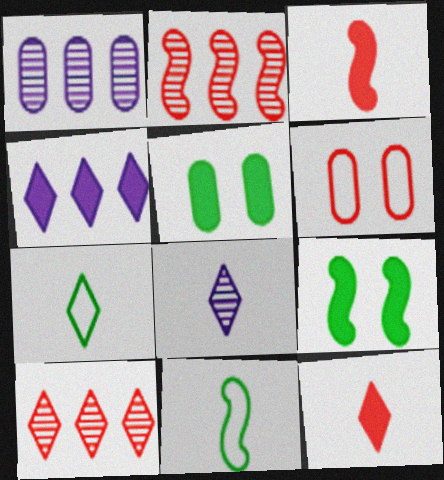[[2, 6, 12], 
[3, 4, 5], 
[3, 6, 10], 
[7, 8, 12]]